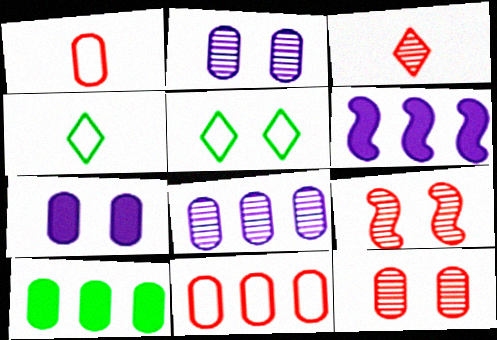[[1, 2, 10], 
[4, 6, 12], 
[5, 7, 9], 
[8, 10, 11]]